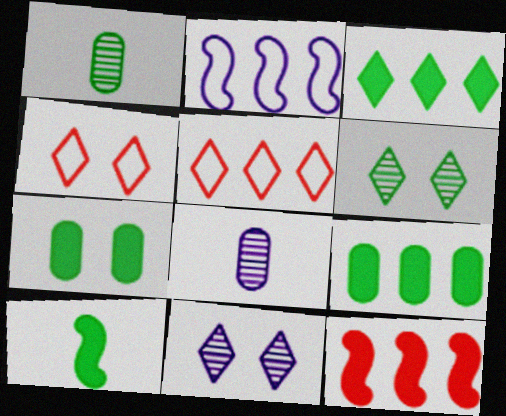[[3, 7, 10]]